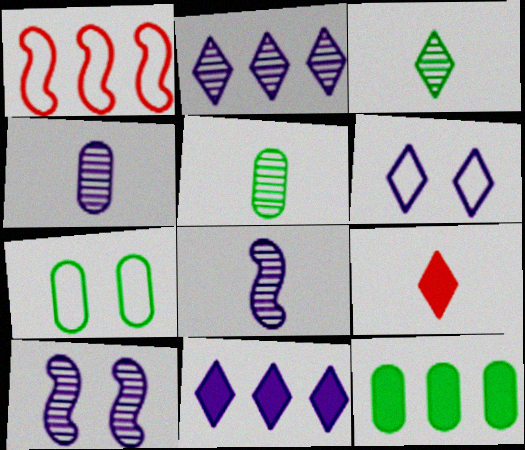[[1, 2, 12], 
[2, 4, 10], 
[5, 7, 12]]